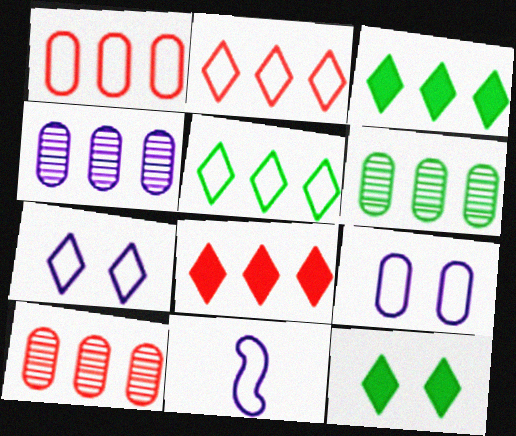[[4, 6, 10], 
[10, 11, 12]]